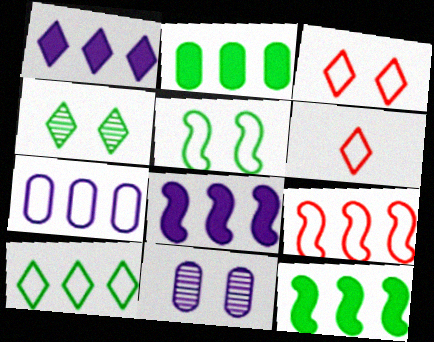[[1, 4, 6], 
[5, 6, 7], 
[6, 11, 12], 
[7, 9, 10]]